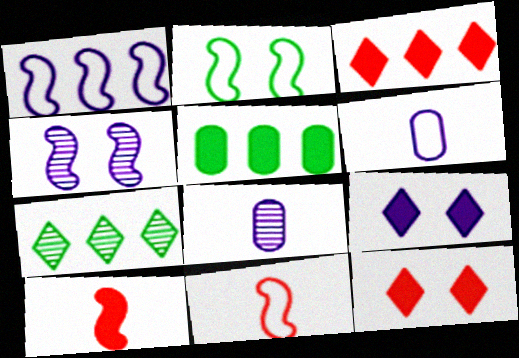[[1, 2, 11], 
[1, 8, 9], 
[2, 3, 8], 
[5, 9, 10]]